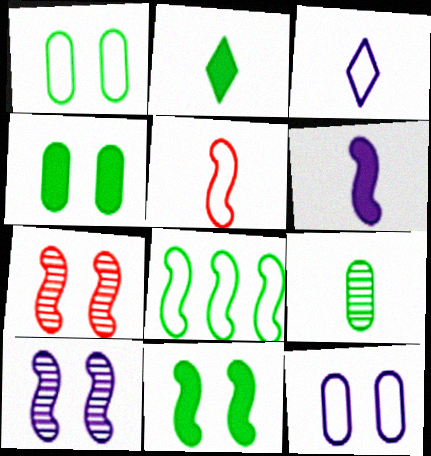[[6, 7, 8]]